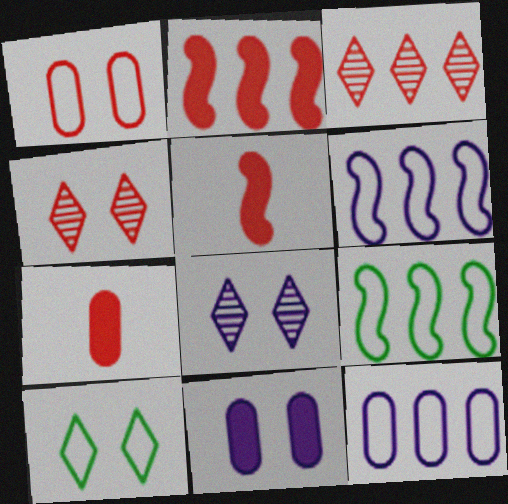[[1, 3, 5], 
[7, 8, 9]]